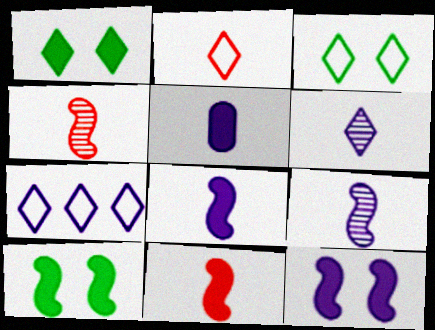[[2, 3, 7]]